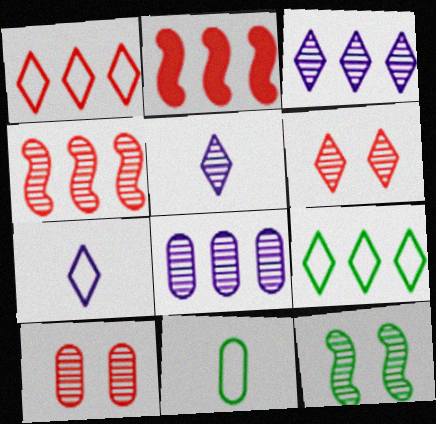[[2, 8, 9]]